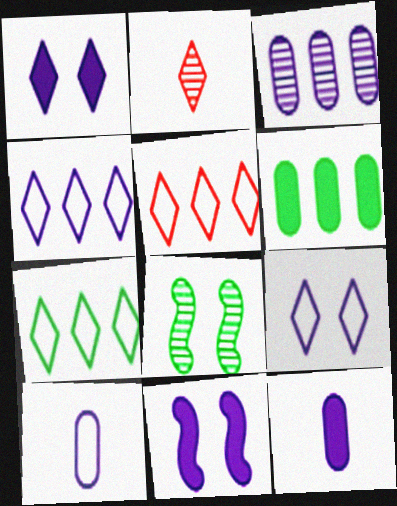[[1, 2, 7], 
[2, 3, 8], 
[4, 5, 7], 
[5, 8, 12]]